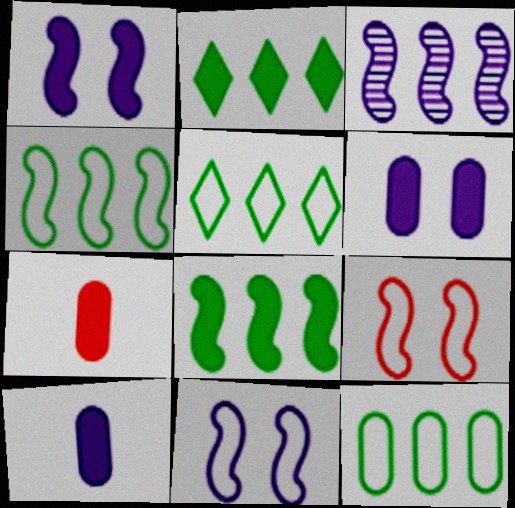[[1, 2, 7], 
[4, 5, 12]]